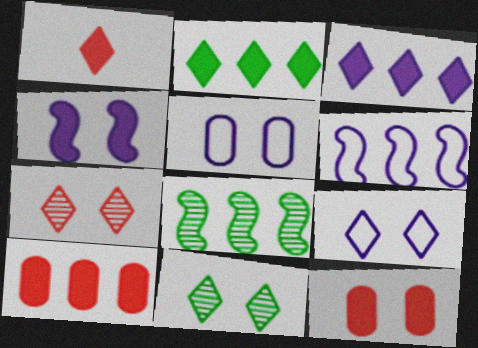[[1, 5, 8]]